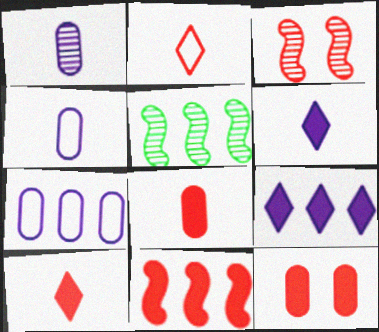[[10, 11, 12]]